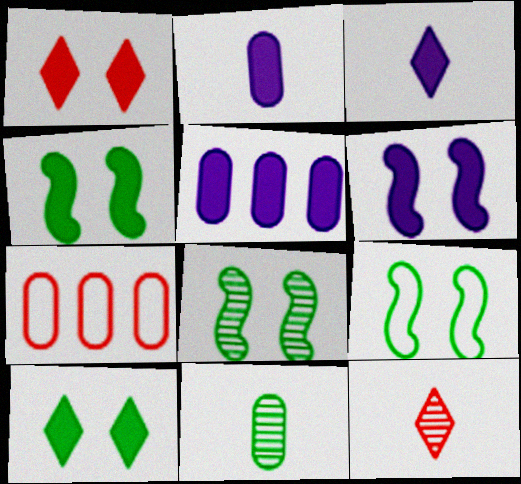[[3, 5, 6], 
[3, 7, 8], 
[4, 8, 9], 
[5, 9, 12]]